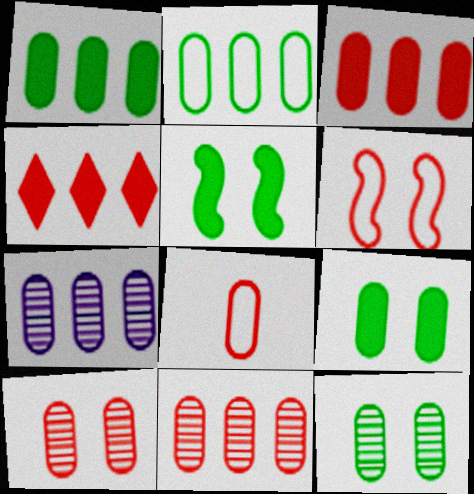[[2, 3, 7], 
[3, 8, 10], 
[7, 8, 9]]